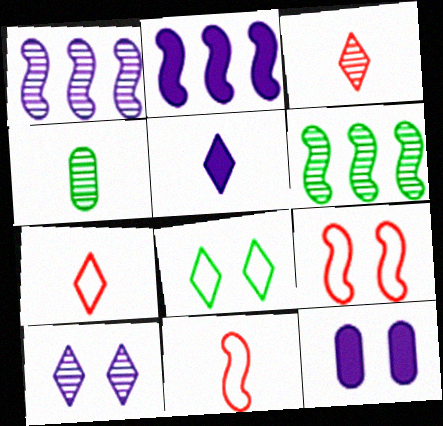[[2, 5, 12], 
[4, 5, 11], 
[6, 7, 12]]